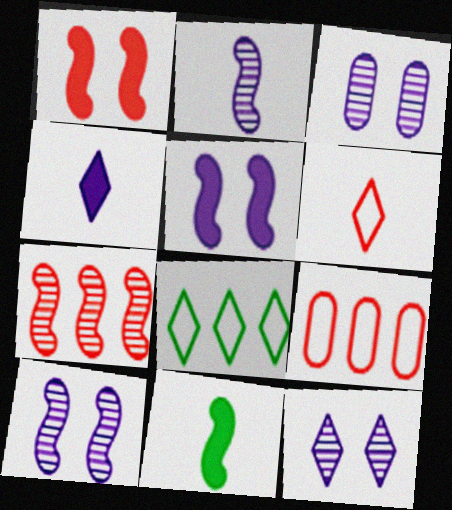[[3, 10, 12], 
[9, 11, 12]]